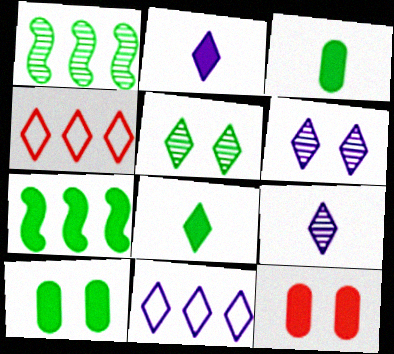[[2, 4, 5], 
[2, 6, 11], 
[2, 7, 12], 
[4, 6, 8], 
[7, 8, 10]]